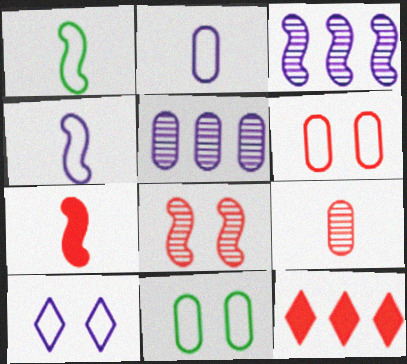[]